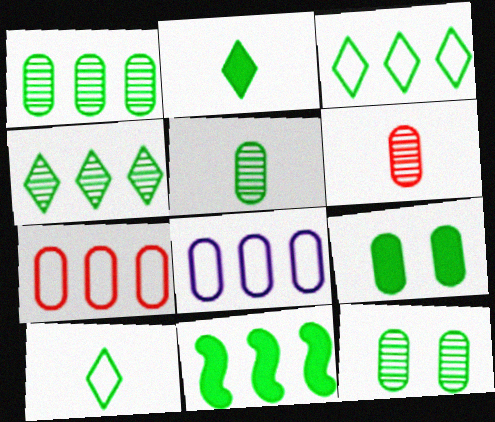[[1, 3, 11], 
[1, 5, 12], 
[2, 9, 11], 
[6, 8, 9], 
[10, 11, 12]]